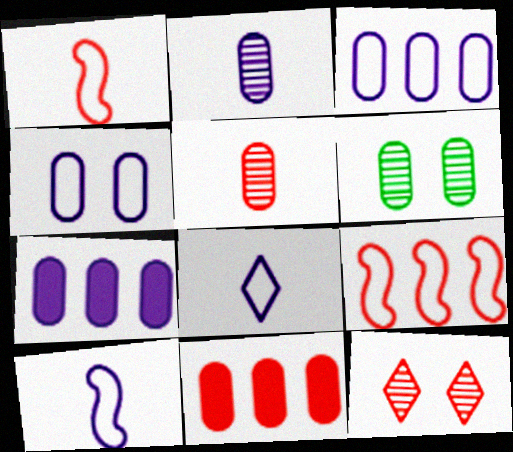[[1, 11, 12], 
[2, 4, 7]]